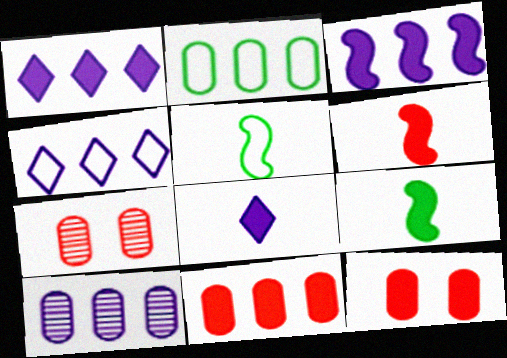[[1, 5, 7], 
[1, 9, 12], 
[2, 10, 11], 
[3, 4, 10], 
[4, 7, 9]]